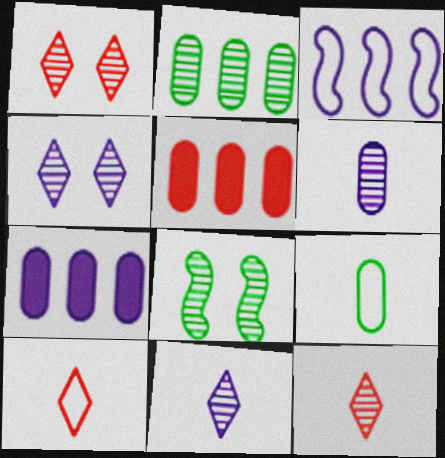[[7, 8, 10]]